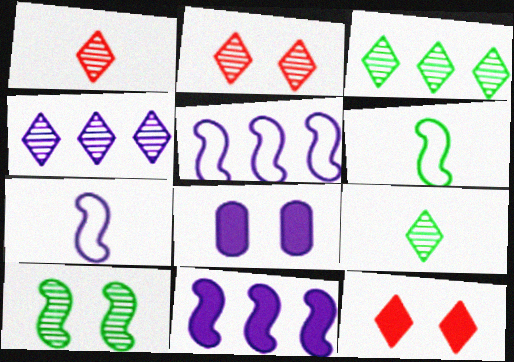[[2, 4, 9], 
[4, 7, 8]]